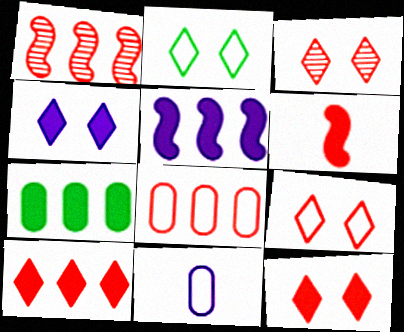[[1, 8, 10], 
[2, 3, 4], 
[3, 6, 8], 
[3, 9, 12], 
[4, 6, 7], 
[5, 7, 10]]